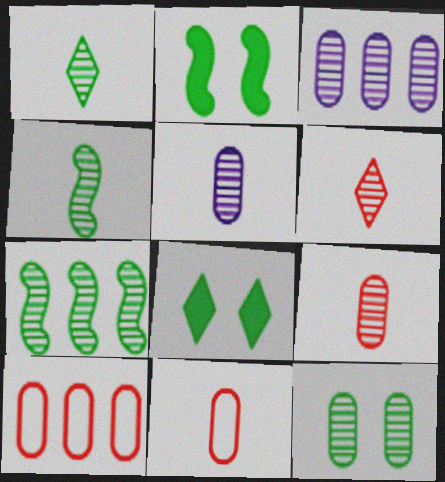[[1, 7, 12], 
[3, 9, 12], 
[4, 5, 6]]